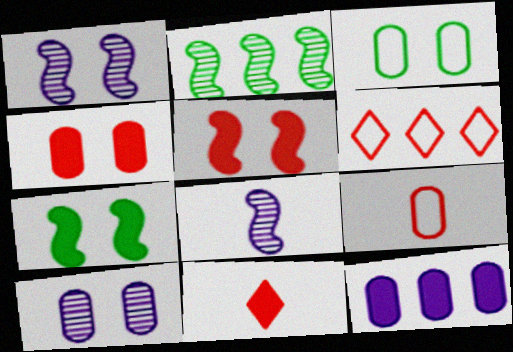[[2, 6, 12], 
[3, 4, 10], 
[7, 11, 12]]